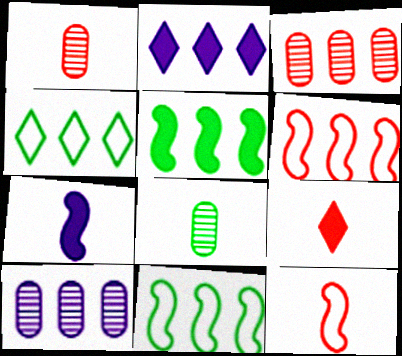[[1, 9, 12], 
[2, 3, 11]]